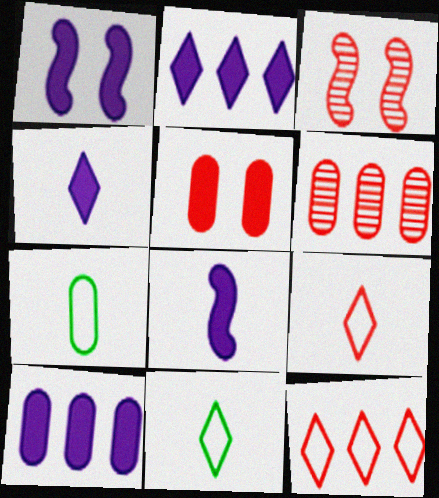[[1, 4, 10], 
[1, 6, 11], 
[2, 3, 7], 
[3, 10, 11]]